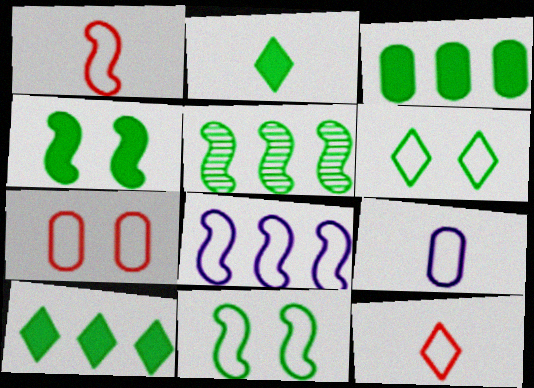[[1, 8, 11], 
[2, 3, 4]]